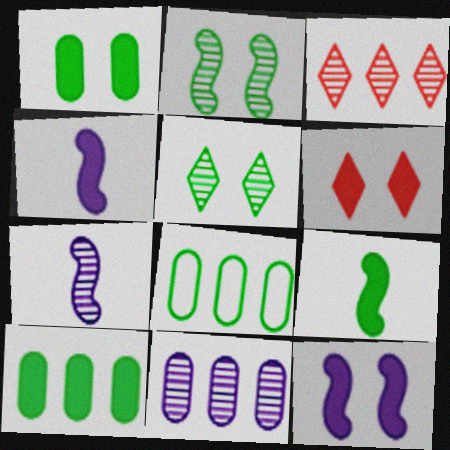[[1, 6, 12], 
[4, 6, 10], 
[5, 8, 9], 
[6, 7, 8]]